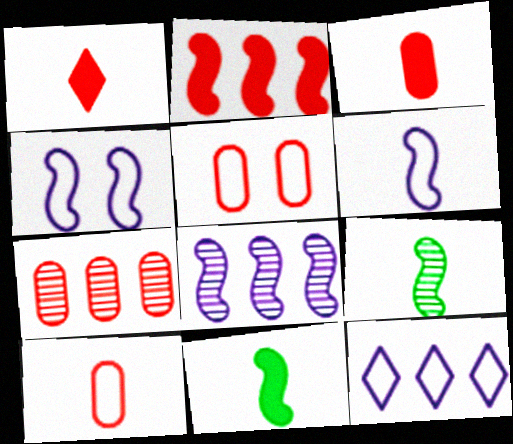[[2, 4, 9], 
[3, 5, 7]]